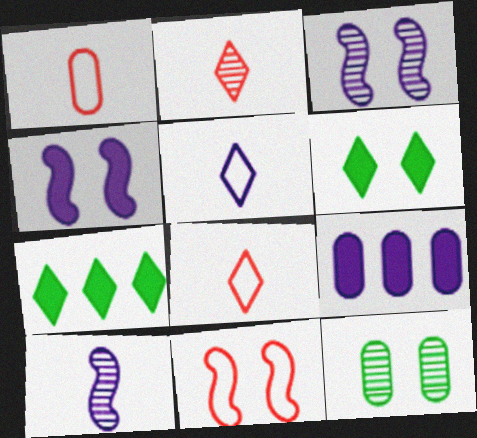[[1, 3, 7], 
[1, 9, 12], 
[3, 5, 9]]